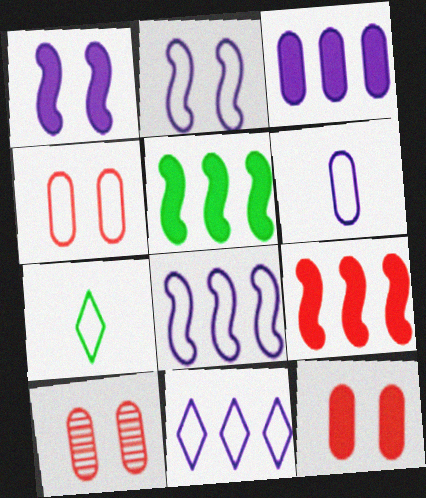[[2, 6, 11], 
[4, 7, 8], 
[4, 10, 12]]